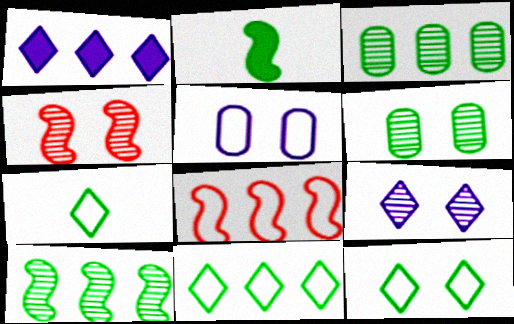[[1, 3, 8], 
[2, 3, 12], 
[2, 6, 11], 
[4, 6, 9], 
[5, 7, 8], 
[7, 11, 12]]